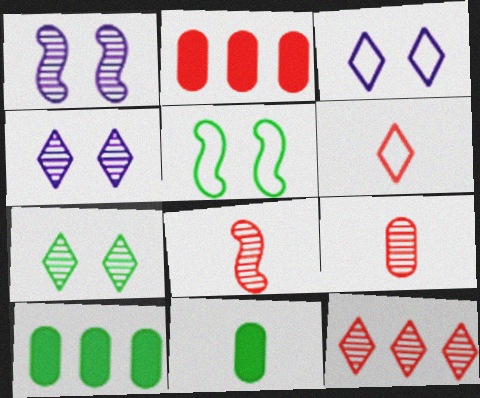[[1, 6, 10], 
[3, 8, 10]]